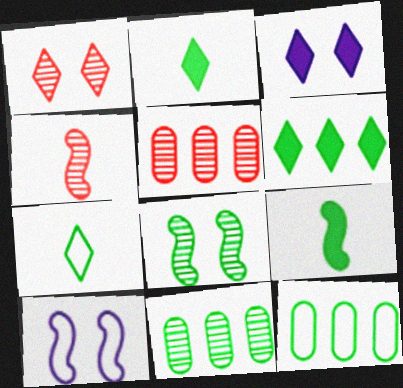[[1, 4, 5], 
[2, 5, 10], 
[2, 8, 12], 
[3, 4, 12]]